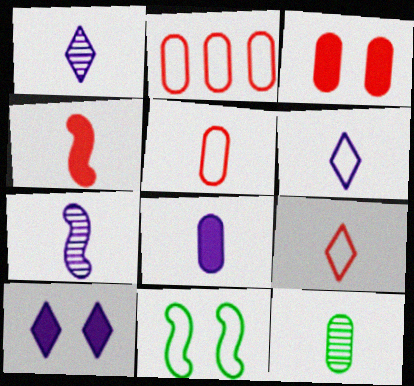[[2, 6, 11], 
[4, 6, 12], 
[5, 8, 12], 
[6, 7, 8]]